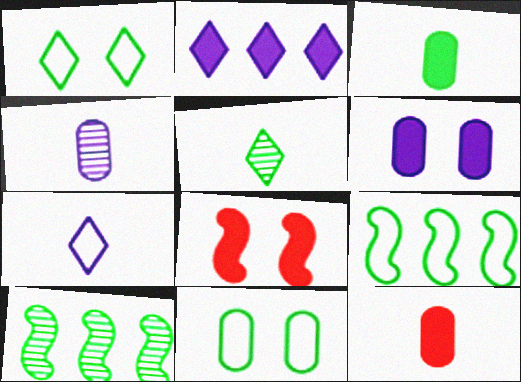[[1, 3, 10], 
[2, 3, 8]]